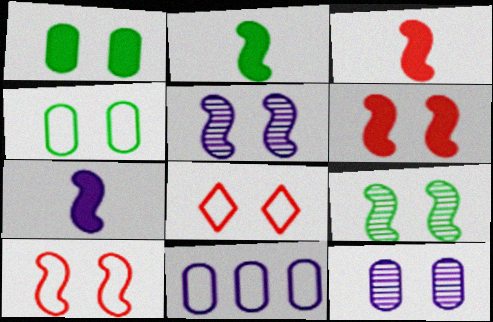[[1, 5, 8], 
[2, 3, 7]]